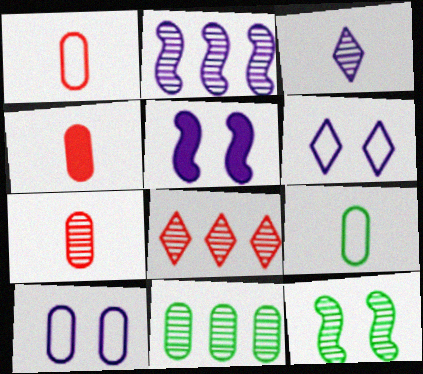[[1, 4, 7], 
[2, 8, 11], 
[4, 10, 11], 
[5, 8, 9]]